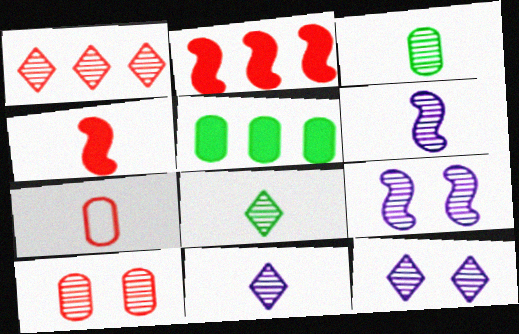[[1, 3, 9], 
[1, 8, 12]]